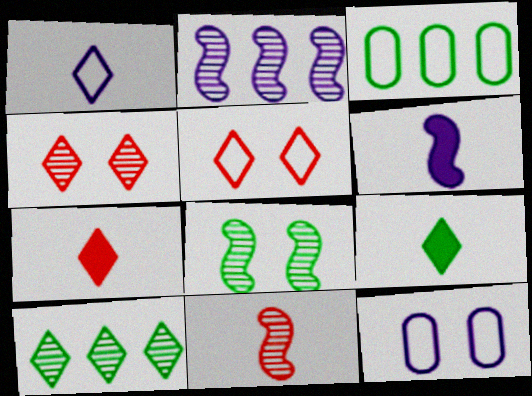[[2, 8, 11], 
[3, 4, 6], 
[3, 8, 9]]